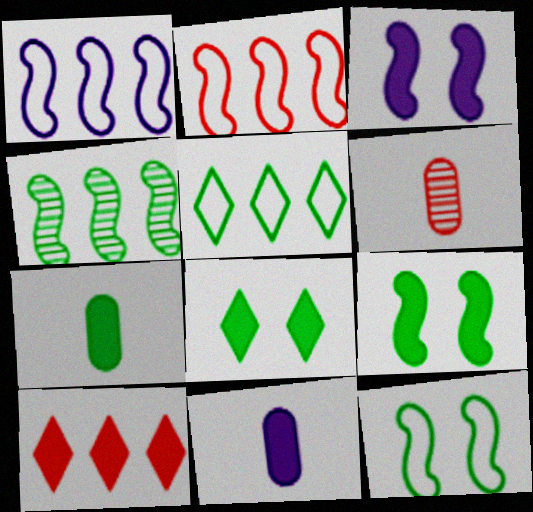[[1, 6, 8], 
[3, 5, 6], 
[3, 7, 10], 
[9, 10, 11]]